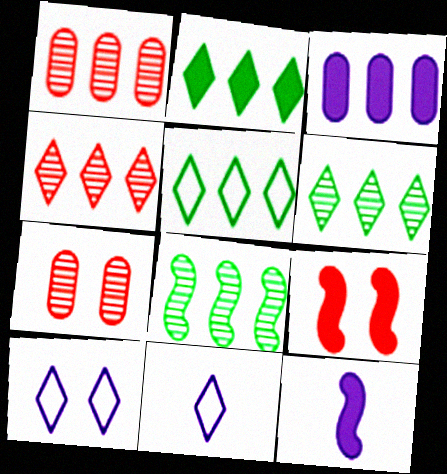[[2, 5, 6], 
[5, 7, 12]]